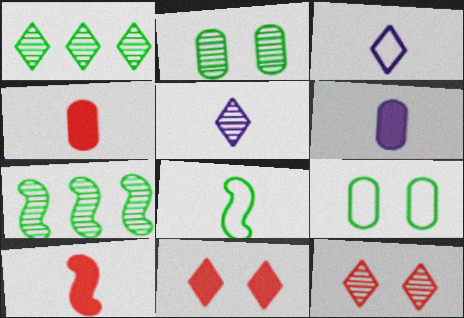[[1, 3, 11], 
[1, 5, 12], 
[4, 5, 8]]